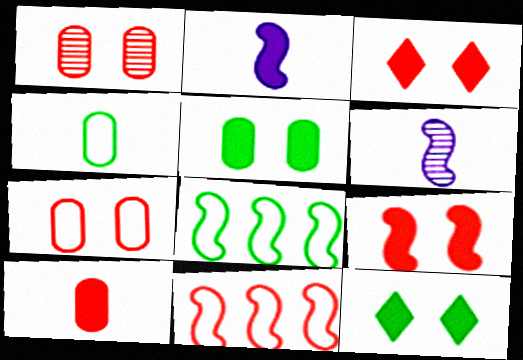[[6, 8, 9]]